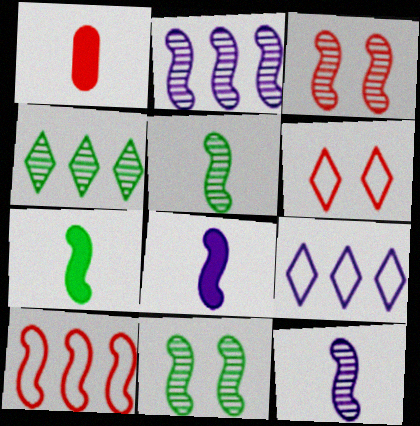[[1, 9, 11], 
[2, 3, 5], 
[8, 10, 11]]